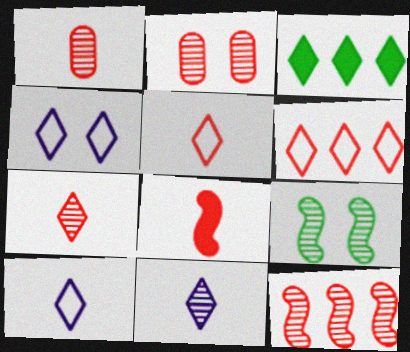[[1, 5, 8], 
[2, 6, 8], 
[2, 7, 12], 
[3, 4, 7]]